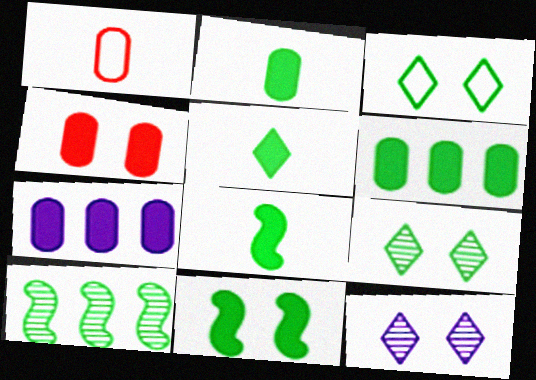[[2, 3, 10], 
[2, 4, 7], 
[2, 5, 8], 
[5, 6, 11]]